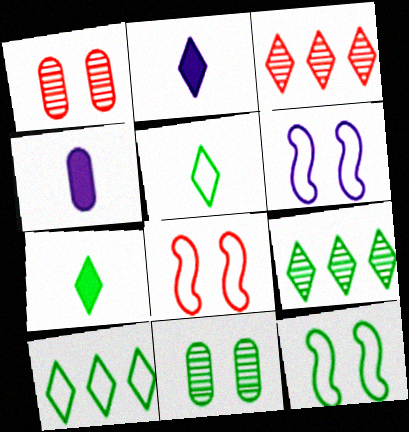[[3, 4, 12], 
[4, 8, 9], 
[6, 8, 12]]